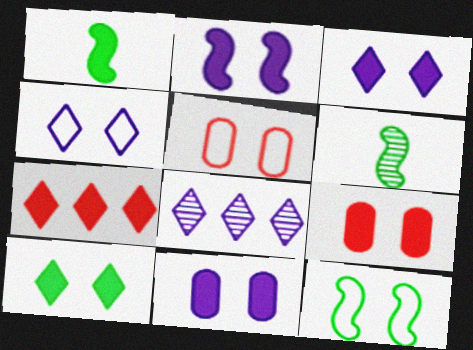[[1, 5, 8], 
[1, 7, 11], 
[2, 3, 11], 
[2, 9, 10], 
[4, 5, 12]]